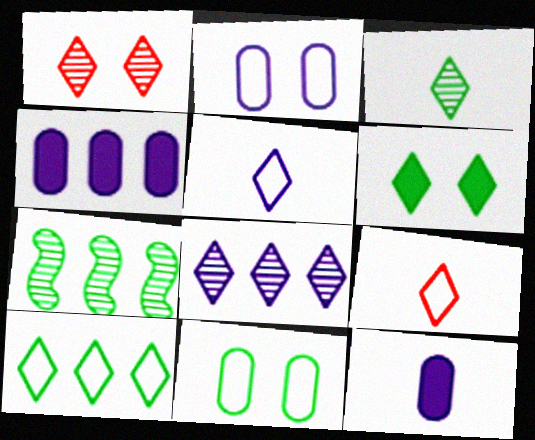[[1, 3, 8], 
[3, 6, 10], 
[6, 8, 9]]